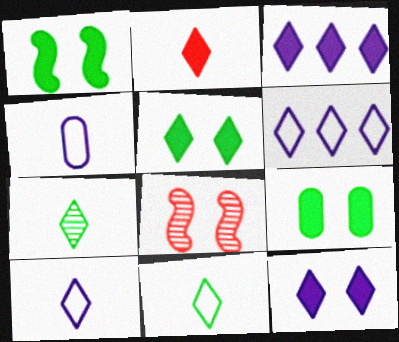[[1, 5, 9], 
[2, 3, 5], 
[2, 7, 10]]